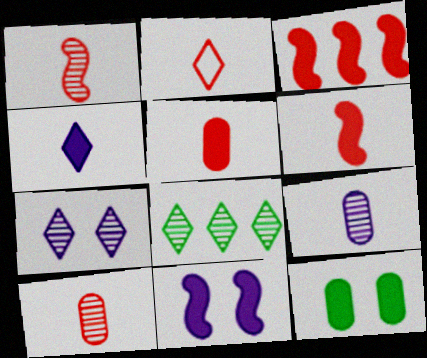[[1, 2, 5], 
[2, 6, 10], 
[3, 4, 12]]